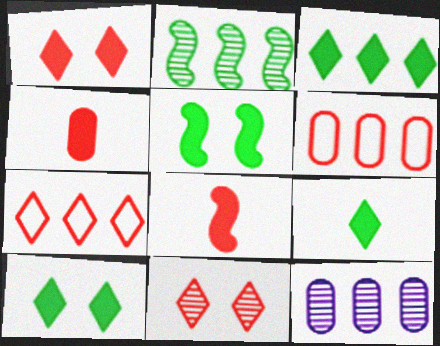[[3, 9, 10], 
[6, 8, 11]]